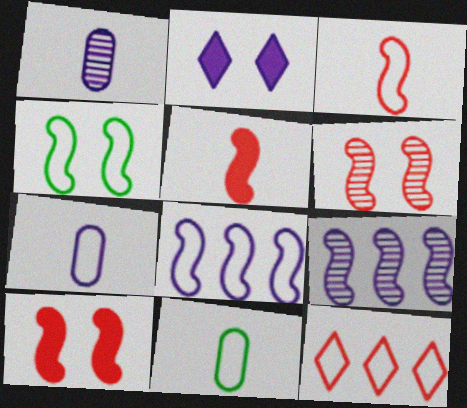[[1, 2, 8], 
[2, 7, 9], 
[3, 4, 8], 
[4, 5, 9], 
[4, 7, 12]]